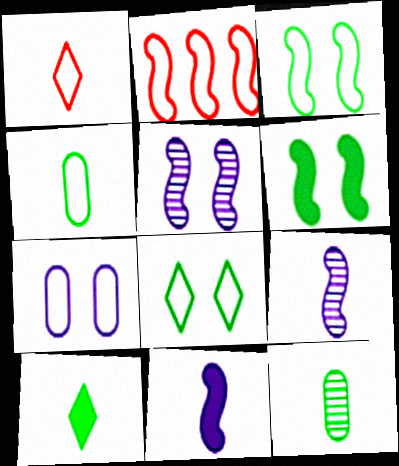[[1, 11, 12], 
[2, 6, 9]]